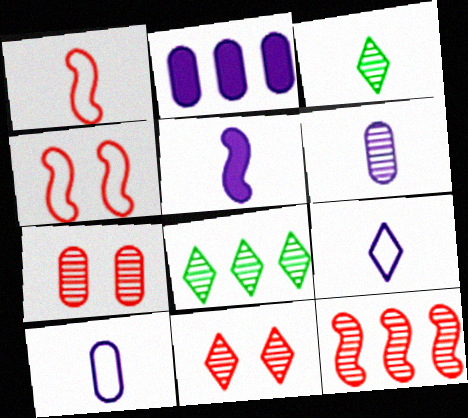[[2, 3, 4], 
[5, 6, 9]]